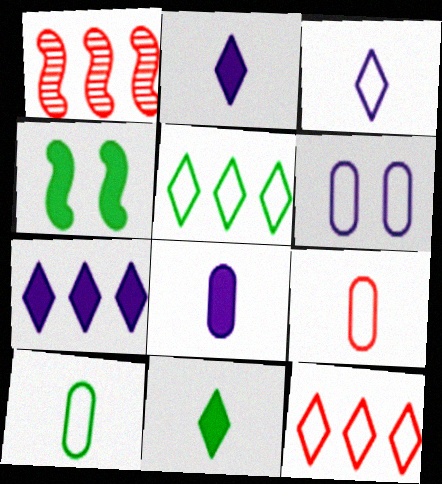[[1, 6, 11]]